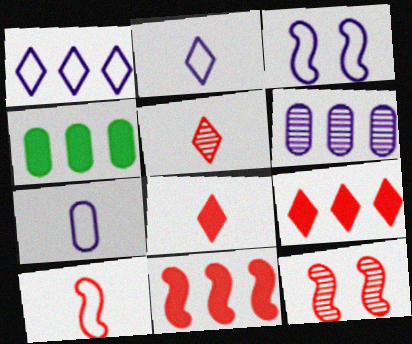[[1, 3, 7], 
[2, 4, 12], 
[3, 4, 5], 
[10, 11, 12]]